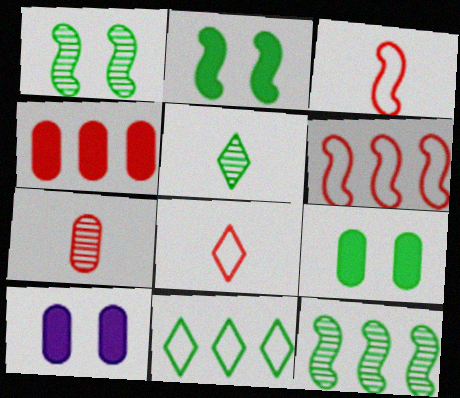[[5, 6, 10], 
[8, 10, 12]]